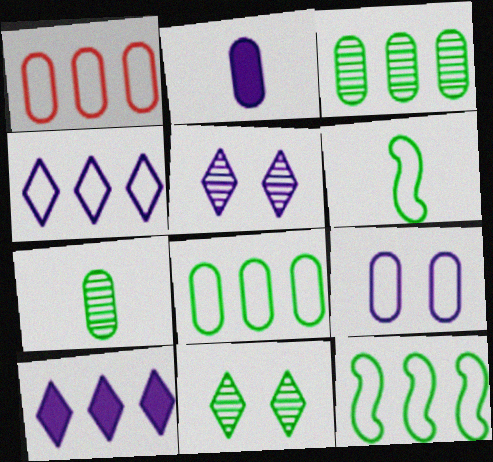[[1, 4, 12]]